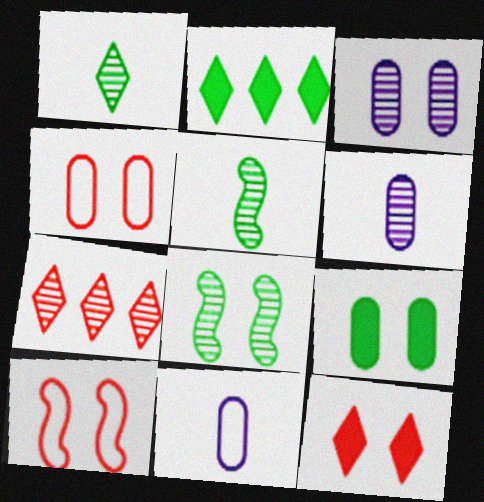[[2, 6, 10], 
[3, 4, 9], 
[3, 5, 7], 
[6, 7, 8]]